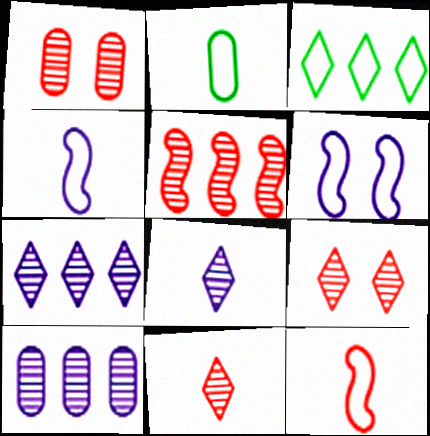[[1, 5, 11]]